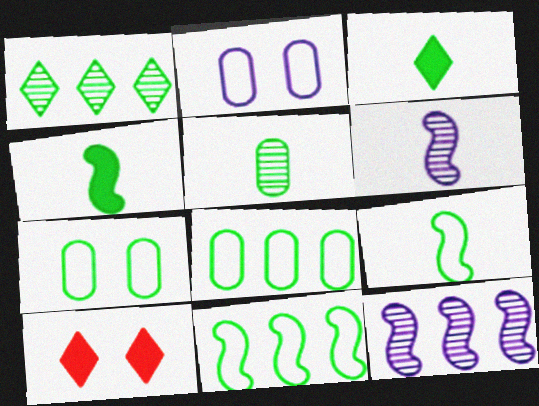[[1, 4, 7], 
[3, 5, 9], 
[6, 8, 10]]